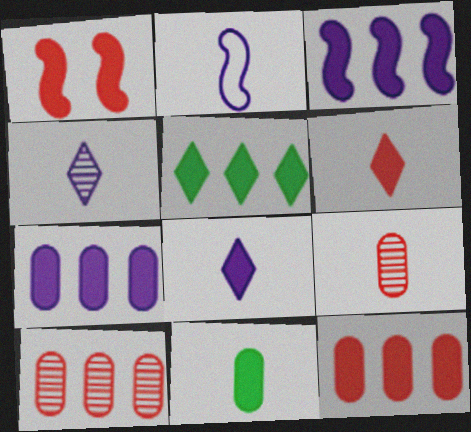[[1, 6, 12], 
[3, 5, 12]]